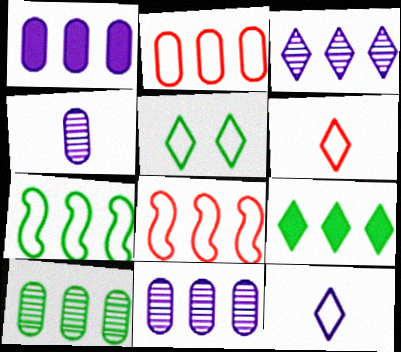[[1, 2, 10], 
[7, 9, 10], 
[8, 9, 11]]